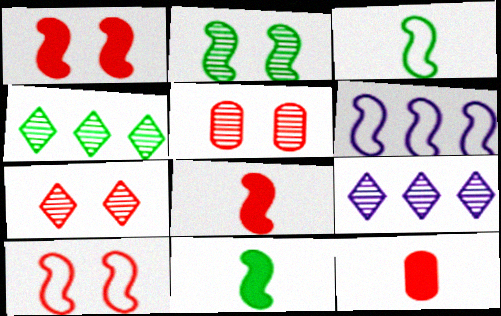[[2, 6, 8], 
[3, 6, 10]]